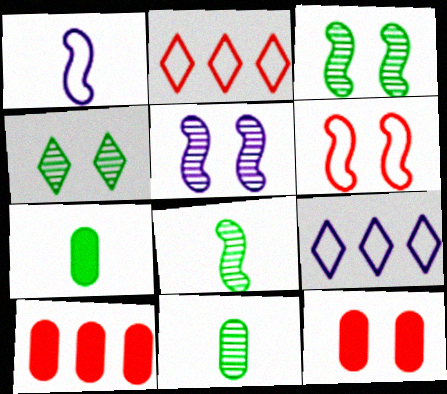[[1, 4, 10], 
[2, 5, 7], 
[8, 9, 12]]